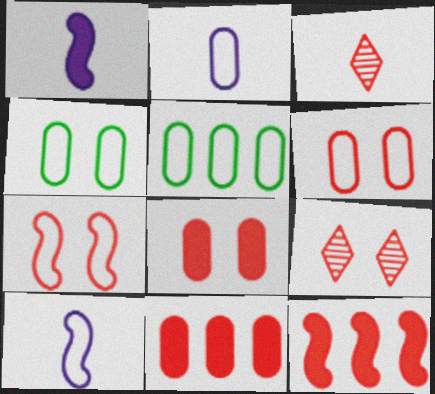[[1, 5, 9], 
[2, 5, 6], 
[3, 6, 12], 
[3, 7, 11], 
[7, 8, 9]]